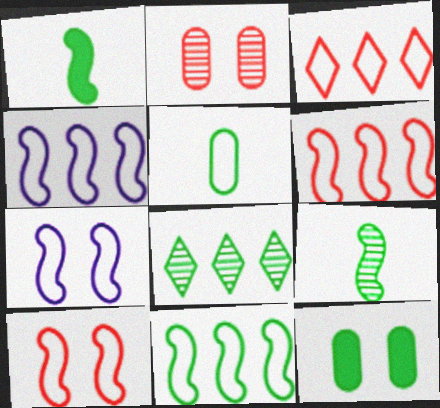[[3, 5, 7], 
[4, 6, 11]]